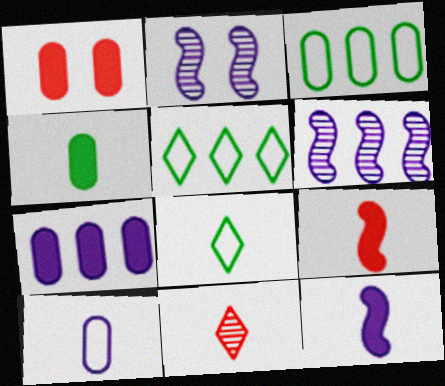[[1, 4, 7], 
[1, 6, 8]]